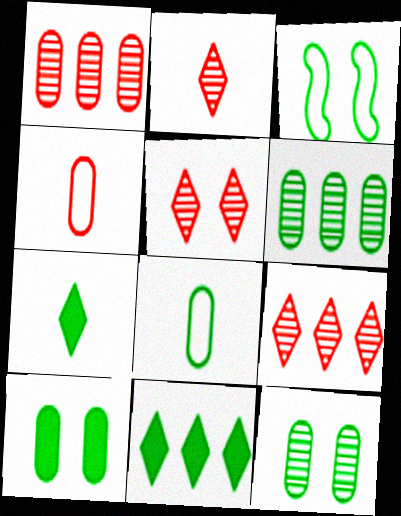[[2, 5, 9], 
[3, 6, 7], 
[6, 8, 10]]